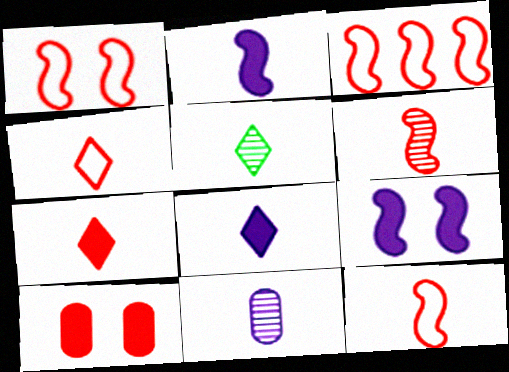[[1, 3, 12], 
[4, 5, 8], 
[5, 6, 11]]